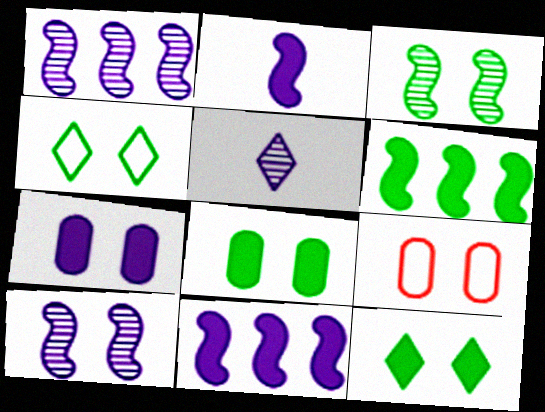[[3, 4, 8], 
[5, 6, 9], 
[9, 10, 12]]